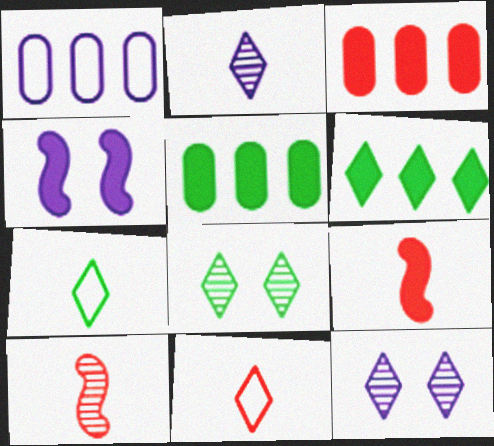[[1, 2, 4], 
[1, 8, 9], 
[6, 7, 8], 
[6, 11, 12]]